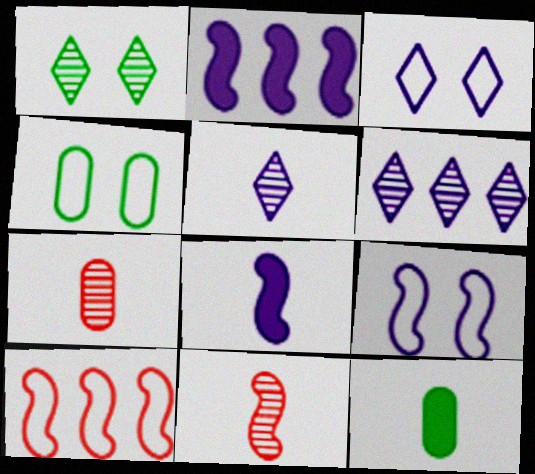[]